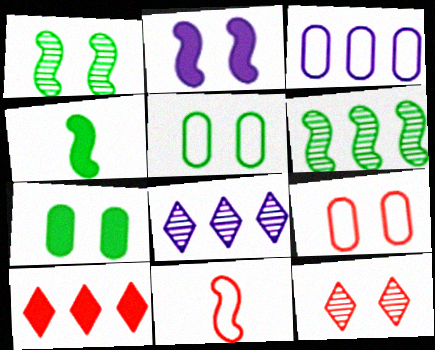[[2, 5, 12], 
[2, 6, 11], 
[3, 4, 12], 
[3, 6, 10], 
[4, 8, 9], 
[7, 8, 11]]